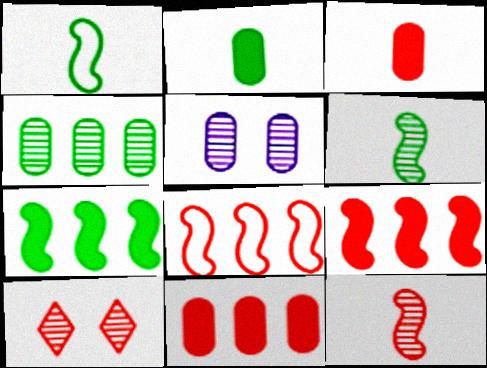[[3, 8, 10]]